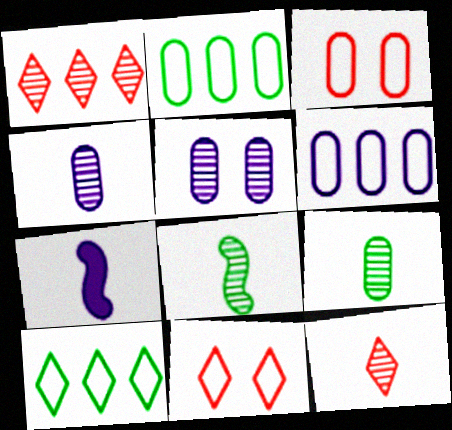[[1, 5, 8], 
[4, 8, 12]]